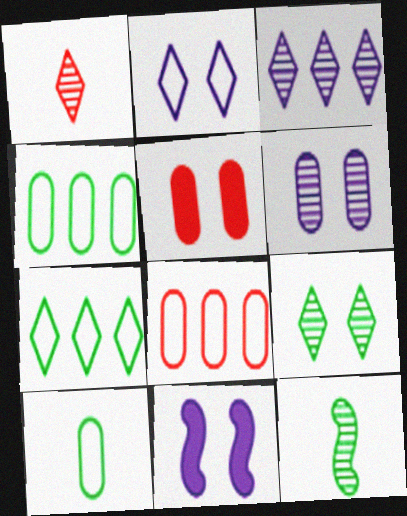[[1, 3, 9], 
[1, 4, 11], 
[2, 6, 11]]